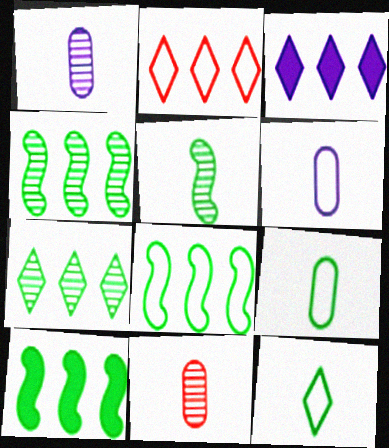[[2, 3, 7], 
[4, 8, 10]]